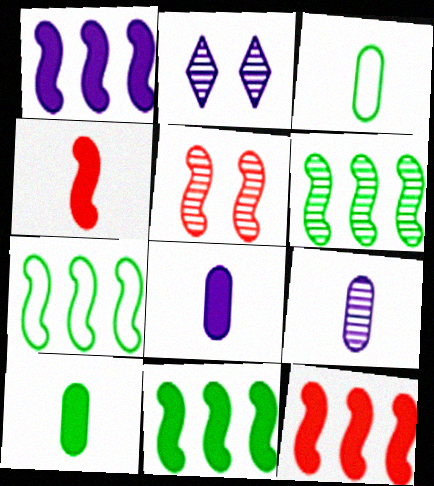[[1, 11, 12], 
[2, 3, 12], 
[6, 7, 11]]